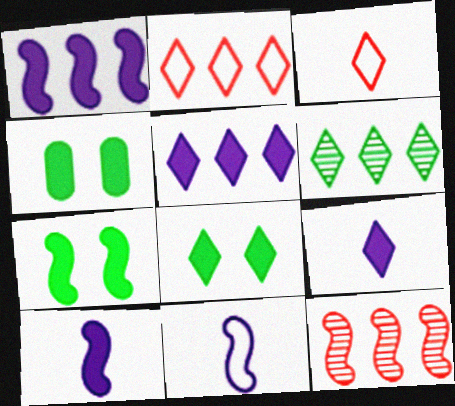[[2, 5, 6], 
[4, 7, 8], 
[7, 11, 12]]